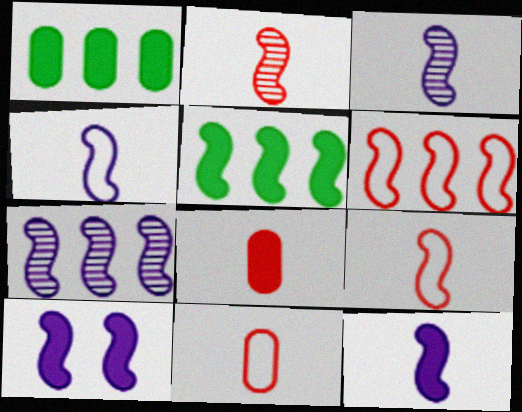[[3, 4, 12], 
[4, 7, 10], 
[5, 6, 7]]